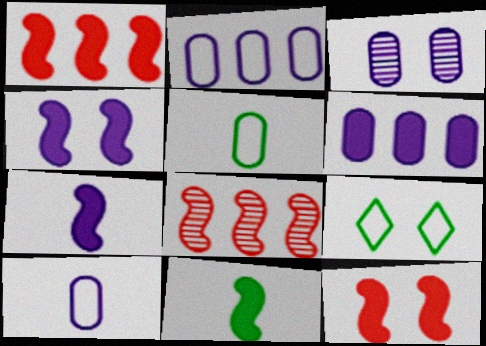[[1, 4, 11], 
[3, 6, 10], 
[3, 9, 12]]